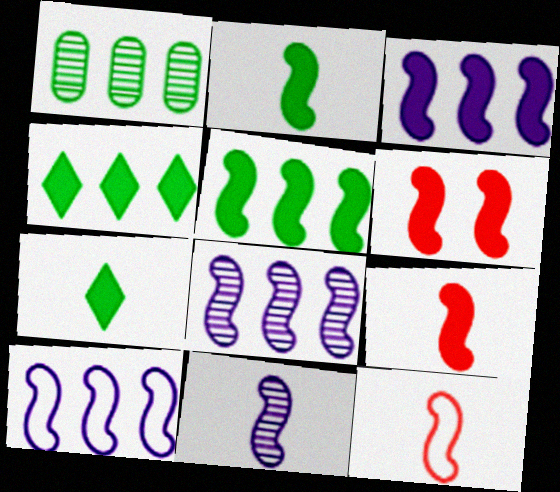[[2, 3, 6], 
[2, 11, 12], 
[3, 8, 10]]